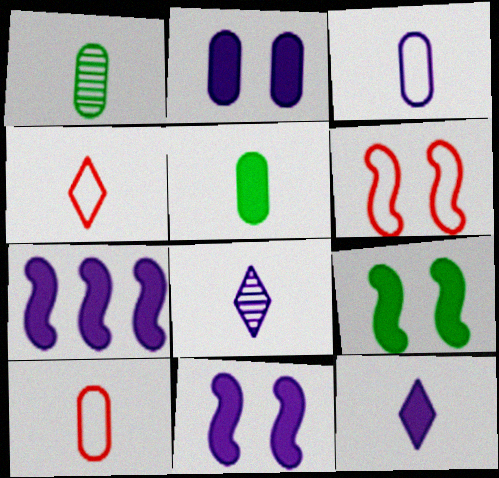[[2, 7, 12]]